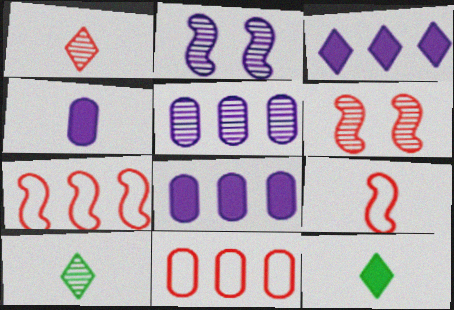[[2, 11, 12], 
[4, 9, 10], 
[5, 6, 10]]